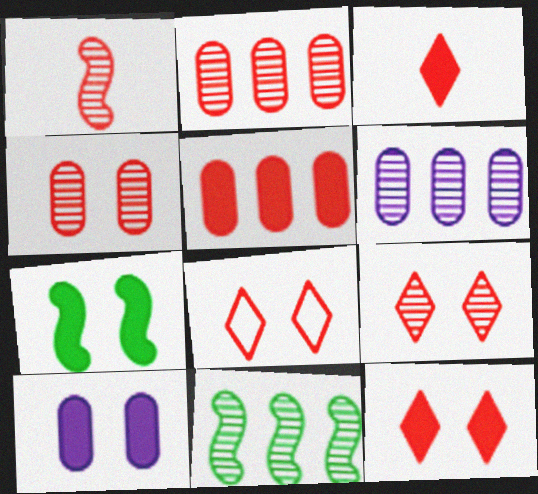[[1, 2, 9], 
[1, 5, 8], 
[7, 10, 12], 
[8, 9, 12]]